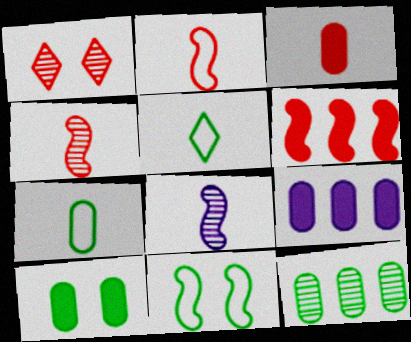[[1, 8, 12], 
[3, 5, 8], 
[3, 9, 10], 
[6, 8, 11], 
[7, 10, 12]]